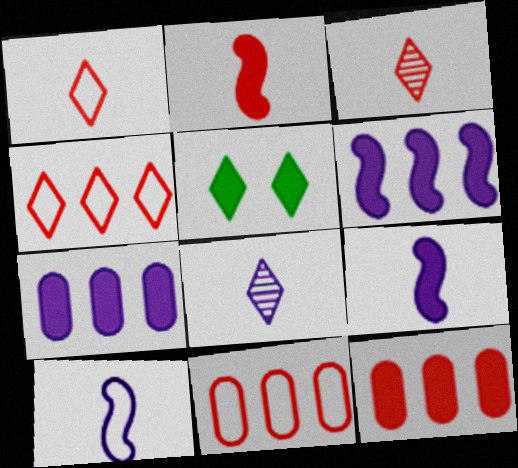[[2, 5, 7], 
[4, 5, 8], 
[5, 9, 12]]